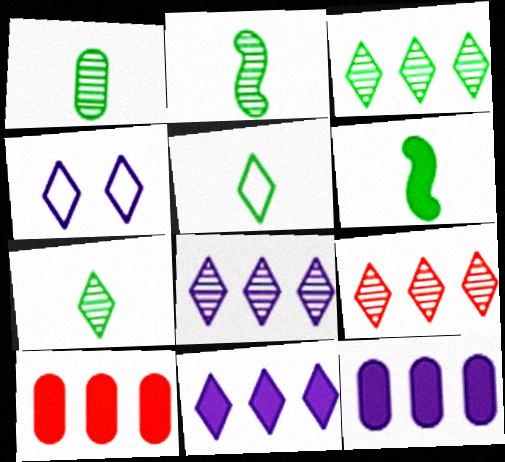[[1, 2, 7], 
[1, 5, 6], 
[2, 4, 10], 
[3, 8, 9]]